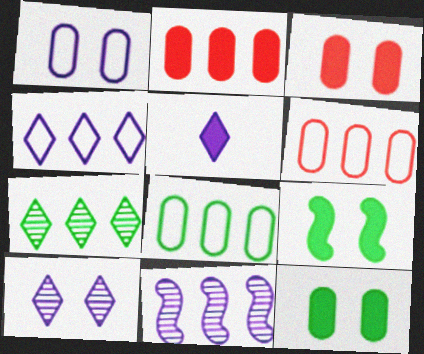[[1, 5, 11], 
[2, 5, 9], 
[4, 5, 10]]